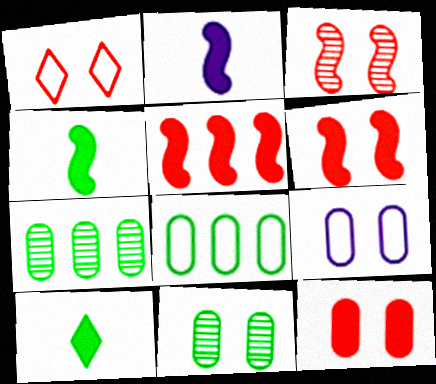[[1, 2, 7], 
[1, 3, 12], 
[9, 11, 12]]